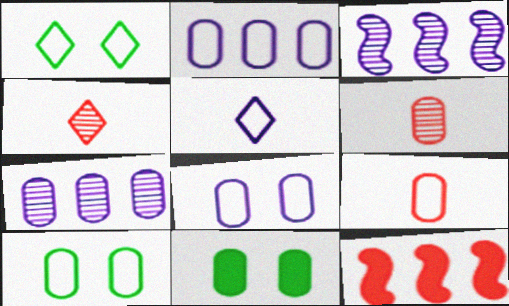[[2, 6, 11], 
[2, 9, 10], 
[7, 9, 11]]